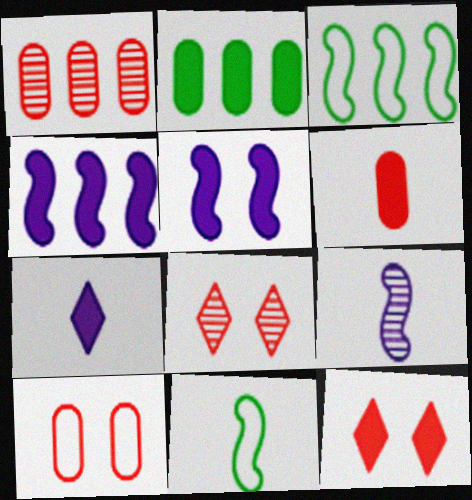[[1, 6, 10]]